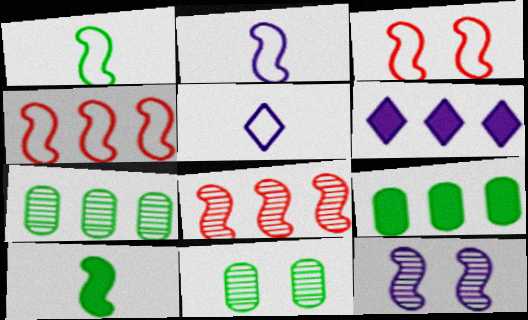[[4, 6, 7], 
[4, 10, 12]]